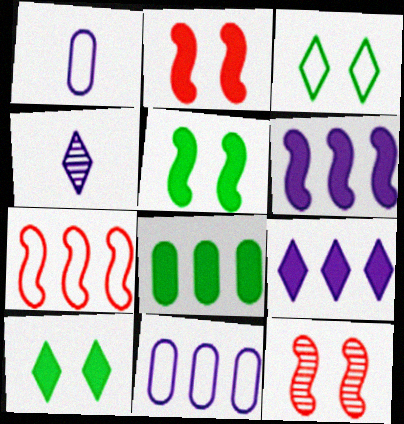[[1, 3, 7]]